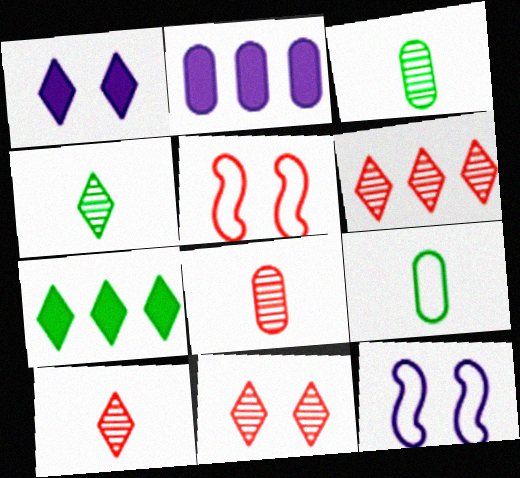[[2, 4, 5], 
[6, 10, 11], 
[7, 8, 12]]